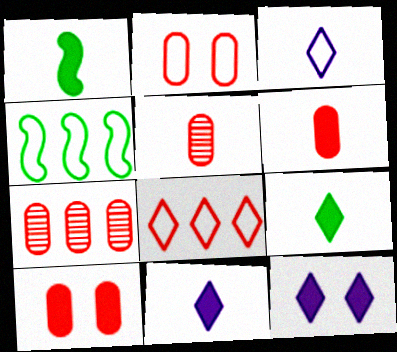[[1, 3, 5], 
[1, 6, 11], 
[2, 3, 4], 
[2, 6, 7], 
[4, 5, 12]]